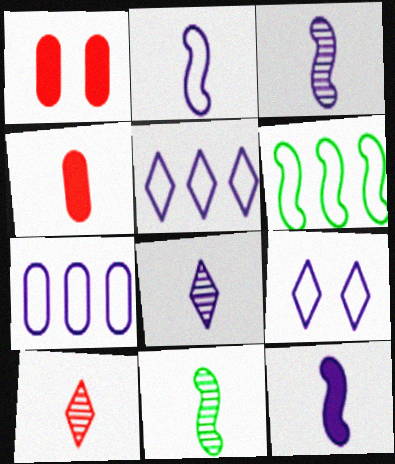[[1, 5, 11], 
[1, 6, 8], 
[2, 3, 12], 
[2, 7, 9]]